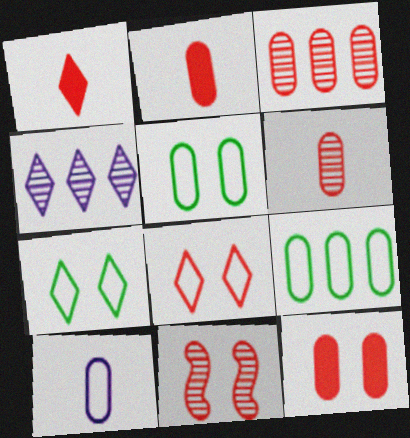[[1, 4, 7], 
[8, 11, 12]]